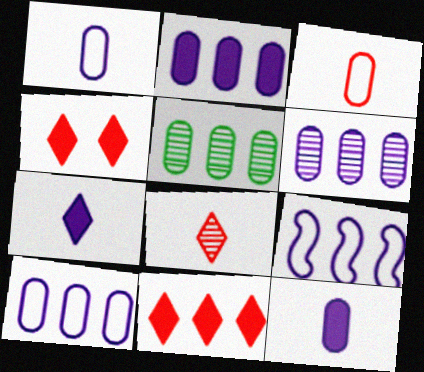[[2, 6, 10], 
[5, 9, 11]]